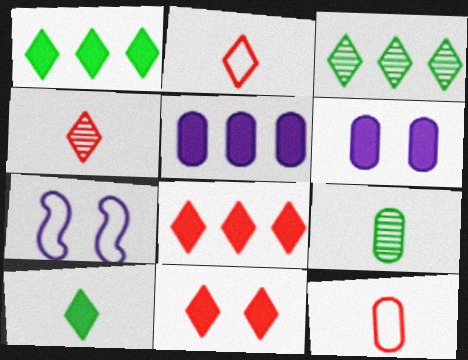[[7, 8, 9]]